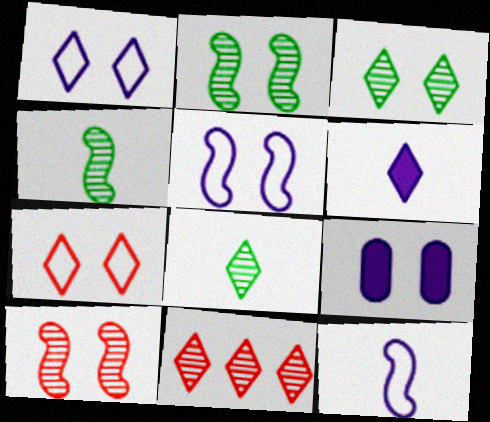[[2, 7, 9]]